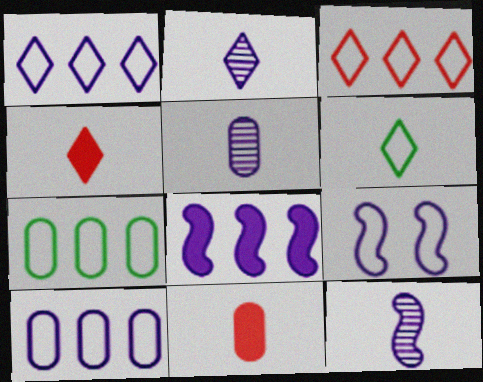[[2, 4, 6], 
[2, 5, 12], 
[6, 11, 12], 
[8, 9, 12]]